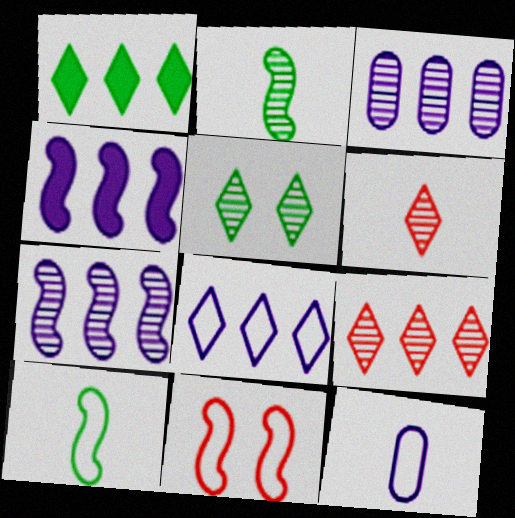[[1, 8, 9], 
[2, 4, 11], 
[3, 4, 8]]